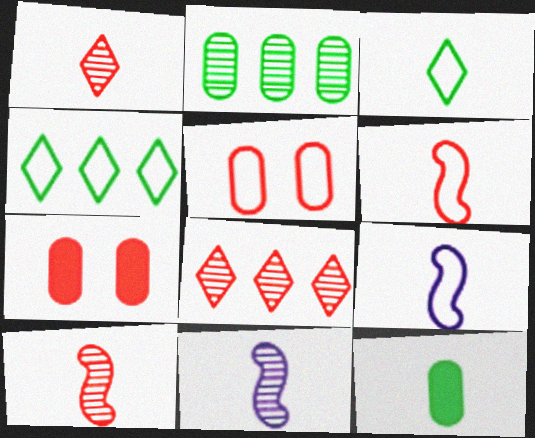[[1, 9, 12], 
[4, 5, 9], 
[4, 7, 11], 
[6, 7, 8]]